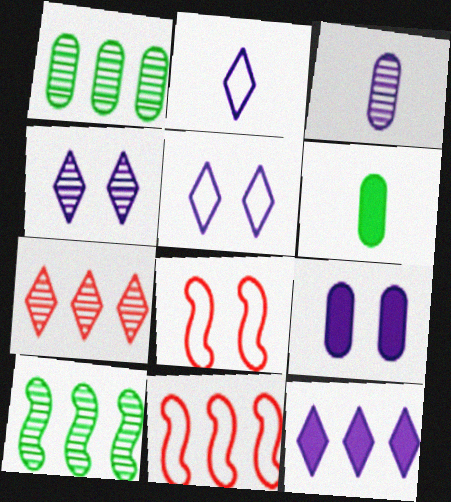[[1, 11, 12], 
[2, 4, 12], 
[4, 6, 11]]